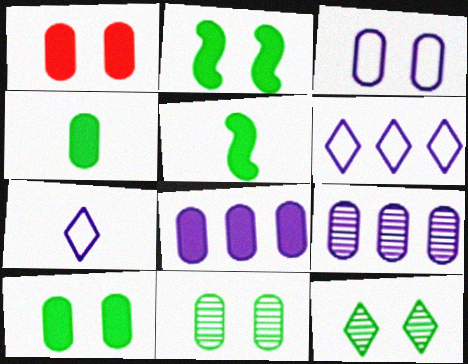[[1, 3, 11], 
[1, 4, 8]]